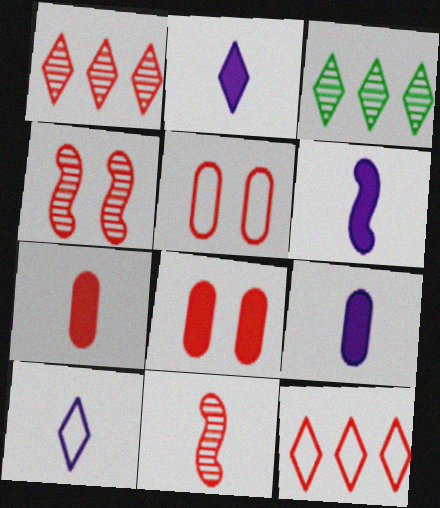[[2, 6, 9], 
[3, 5, 6], 
[4, 7, 12], 
[8, 11, 12]]